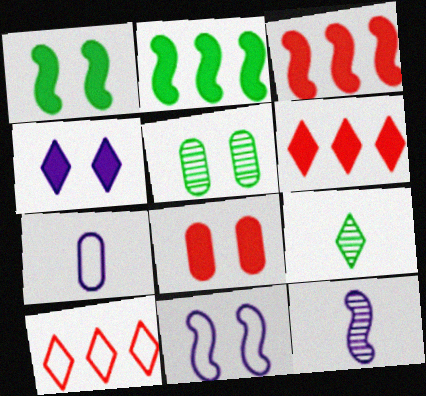[[1, 4, 8], 
[4, 9, 10]]